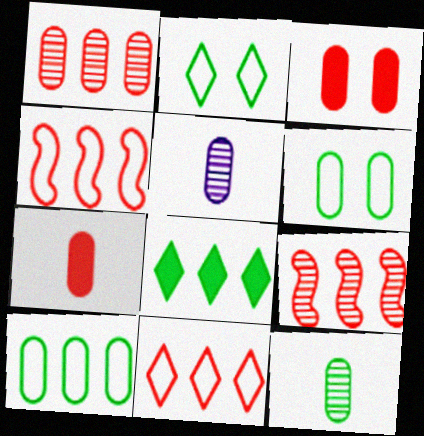[[3, 5, 10]]